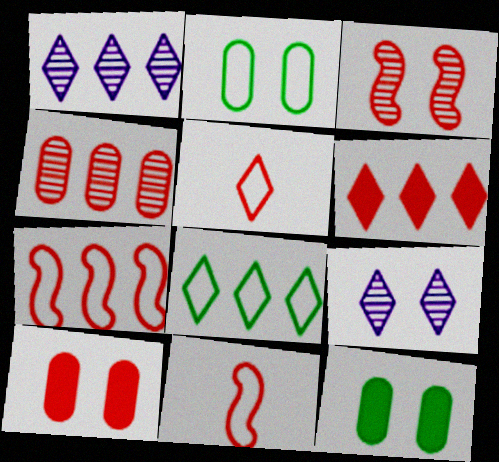[[1, 6, 8], 
[1, 11, 12], 
[4, 6, 7]]